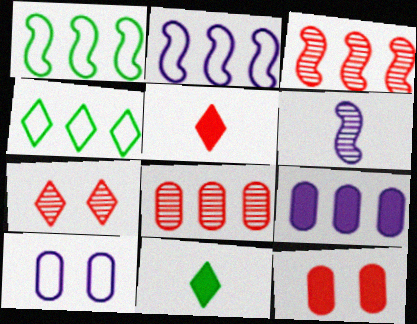[[3, 4, 9], 
[3, 10, 11], 
[4, 6, 12]]